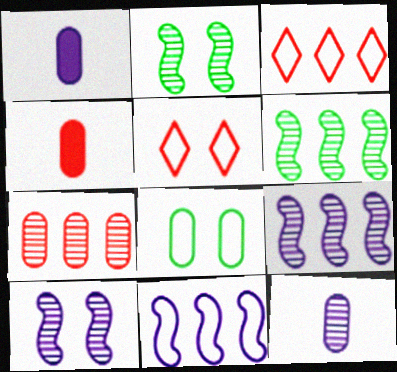[[1, 2, 3], 
[1, 5, 6], 
[1, 7, 8]]